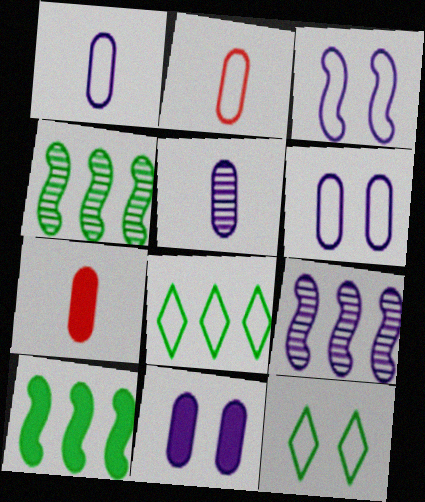[[2, 3, 8], 
[7, 9, 12]]